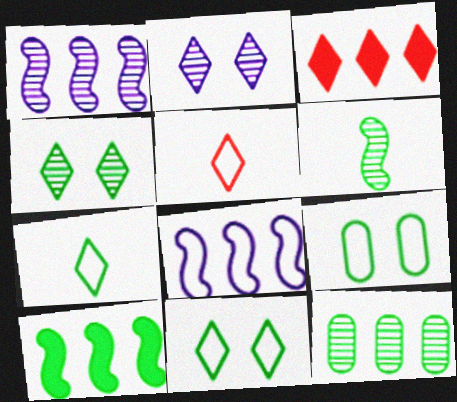[[2, 3, 7], 
[3, 8, 12], 
[4, 6, 12], 
[5, 8, 9]]